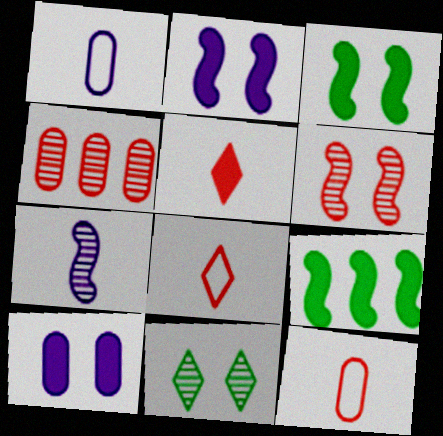[[4, 7, 11], 
[5, 9, 10]]